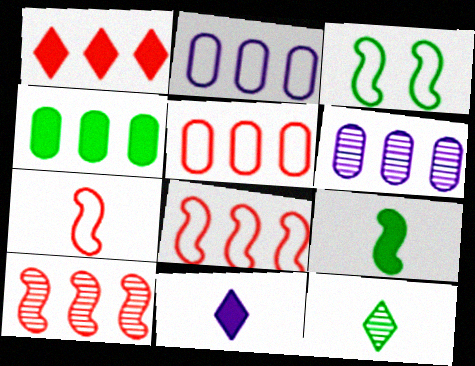[[1, 5, 10], 
[3, 4, 12], 
[4, 5, 6]]